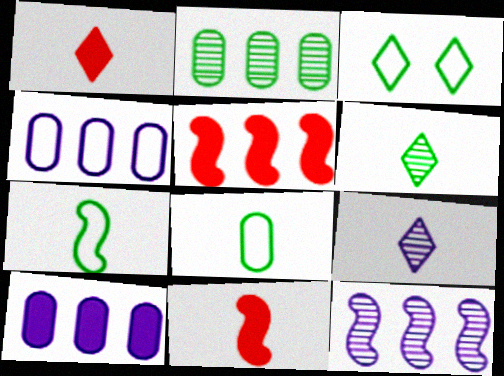[[8, 9, 11]]